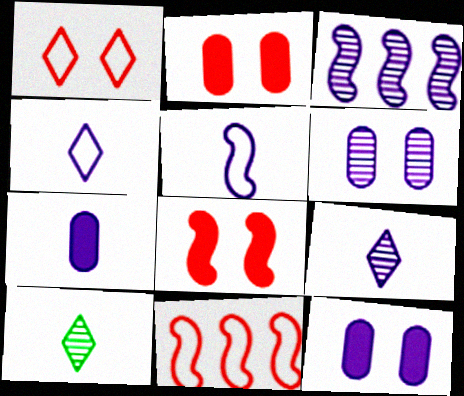[[3, 4, 12], 
[3, 6, 9], 
[5, 7, 9], 
[10, 11, 12]]